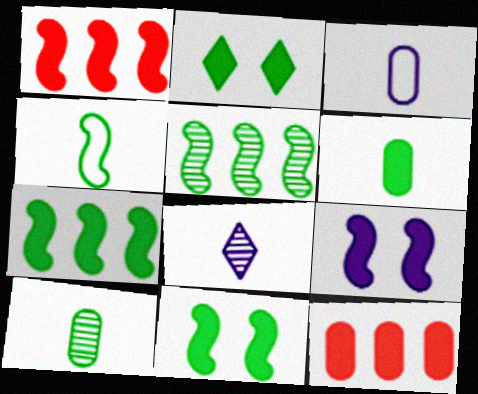[[2, 6, 7], 
[4, 5, 11]]